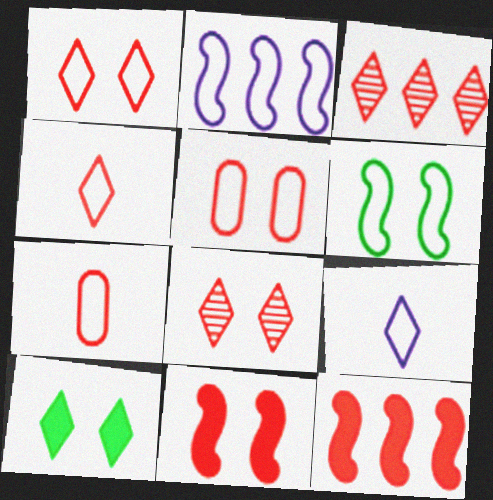[[3, 7, 11], 
[3, 9, 10], 
[5, 8, 11], 
[7, 8, 12]]